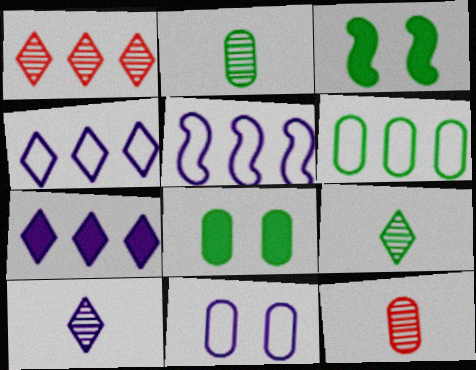[[2, 6, 8], 
[3, 4, 12], 
[3, 6, 9]]